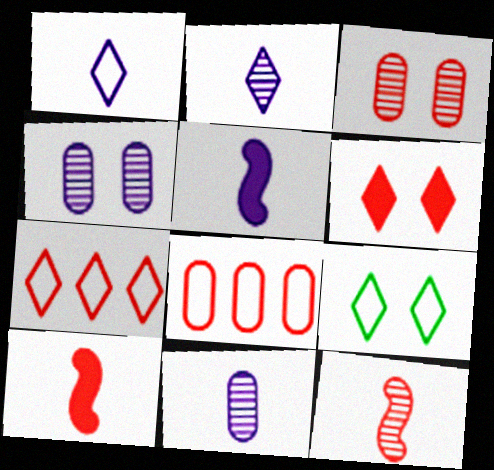[[1, 5, 11], 
[1, 7, 9], 
[3, 7, 10], 
[6, 8, 12]]